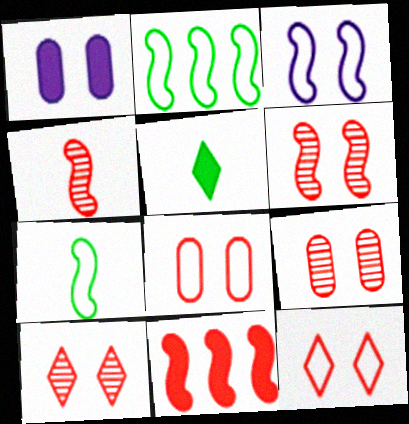[[1, 5, 11], 
[6, 9, 10]]